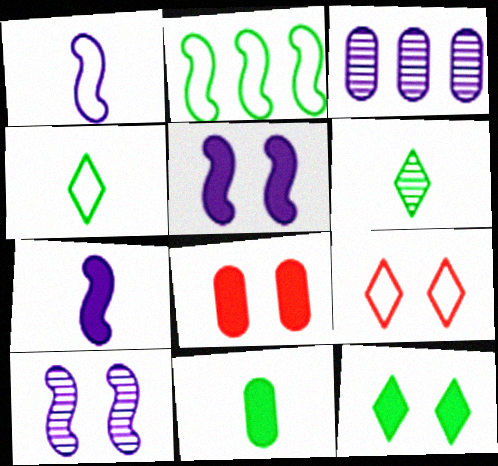[[5, 8, 12]]